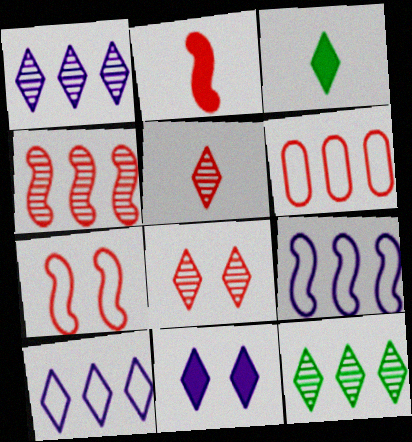[[2, 4, 7], 
[2, 6, 8], 
[3, 8, 10]]